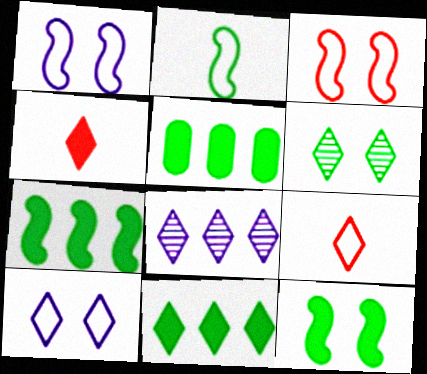[[2, 5, 6], 
[5, 7, 11]]